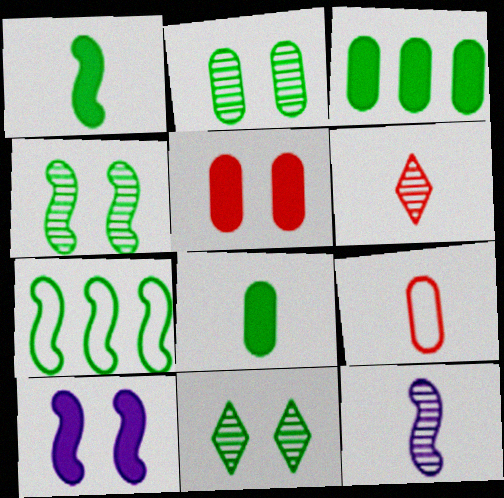[[1, 4, 7], 
[2, 4, 11], 
[7, 8, 11]]